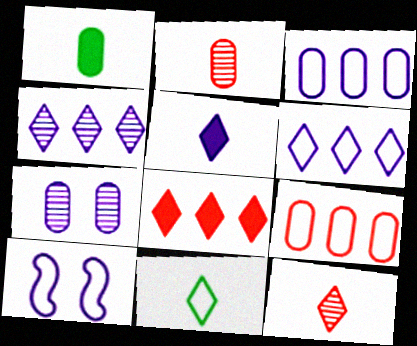[[1, 7, 9], 
[5, 11, 12], 
[9, 10, 11]]